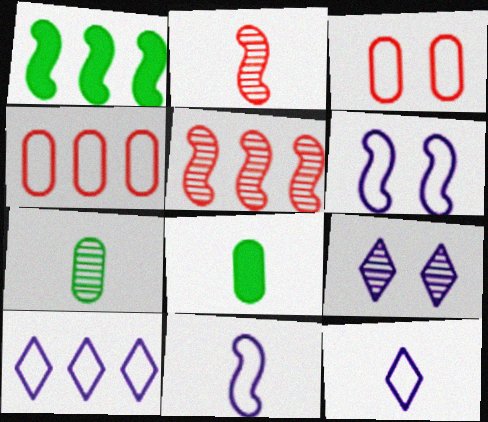[[1, 2, 6], 
[2, 8, 12], 
[5, 7, 9]]